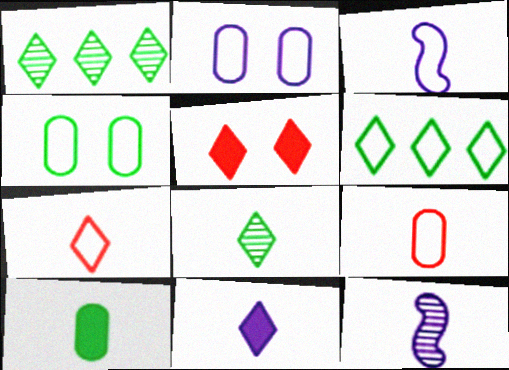[[7, 8, 11], 
[7, 10, 12]]